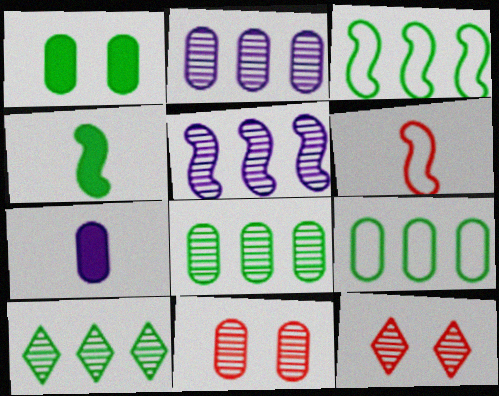[[3, 7, 12], 
[7, 9, 11]]